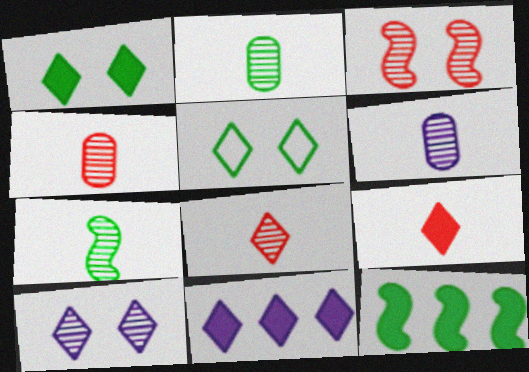[[1, 9, 11], 
[2, 4, 6], 
[2, 5, 12], 
[5, 8, 11], 
[6, 7, 8]]